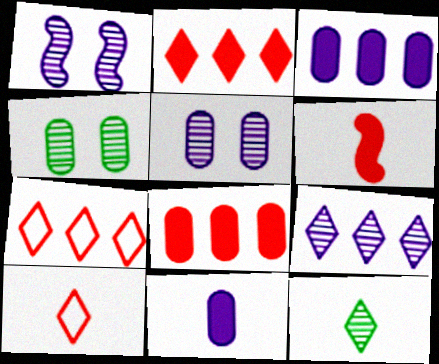[]